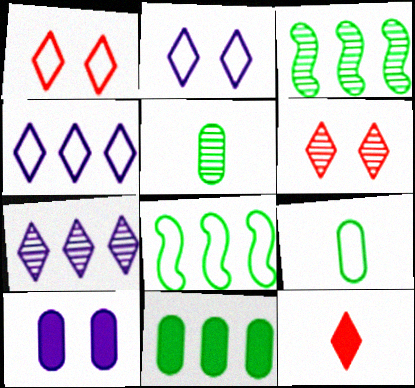[]